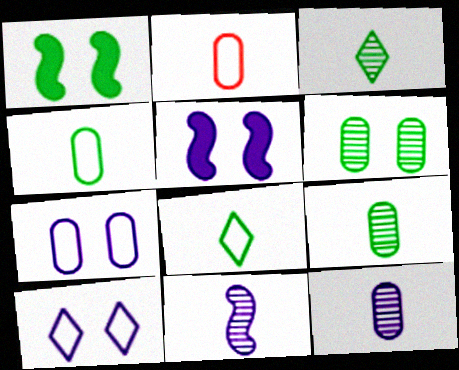[]